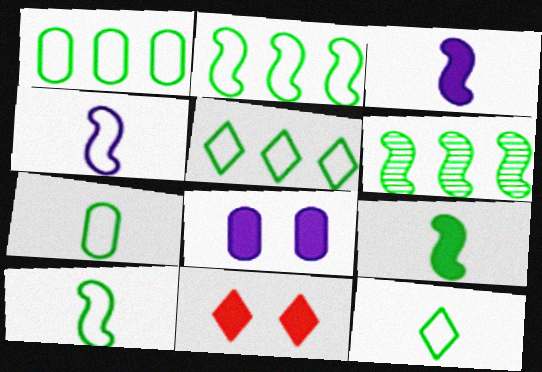[[1, 2, 5], 
[7, 10, 12]]